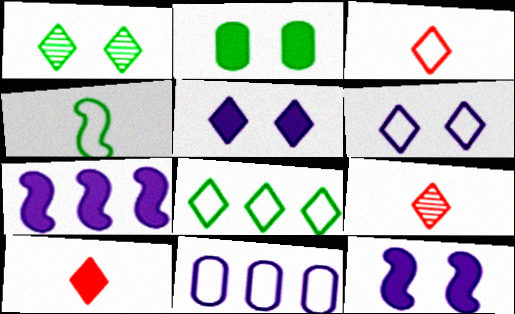[[2, 7, 10], 
[3, 6, 8], 
[3, 9, 10], 
[5, 8, 9]]